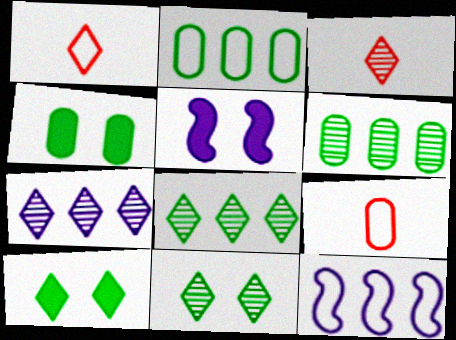[[1, 5, 6], 
[1, 7, 10], 
[2, 3, 5], 
[3, 4, 12], 
[3, 7, 11], 
[5, 8, 9]]